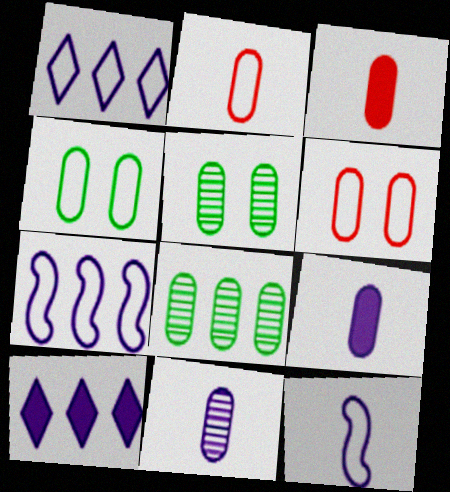[[6, 8, 9]]